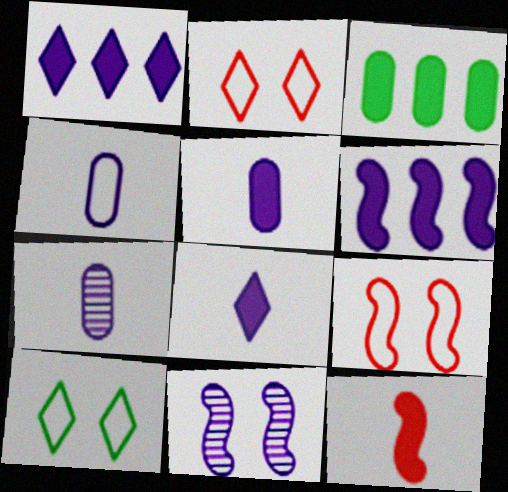[[1, 4, 11], 
[4, 5, 7]]